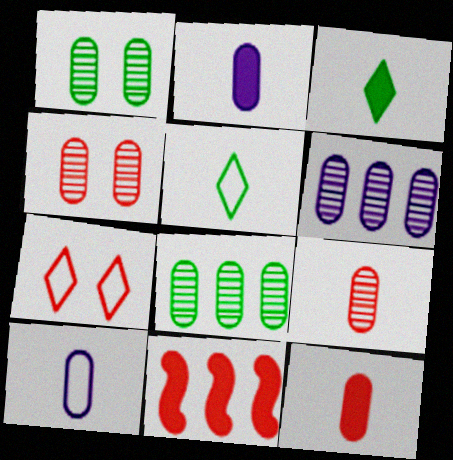[[1, 6, 9], 
[7, 9, 11]]